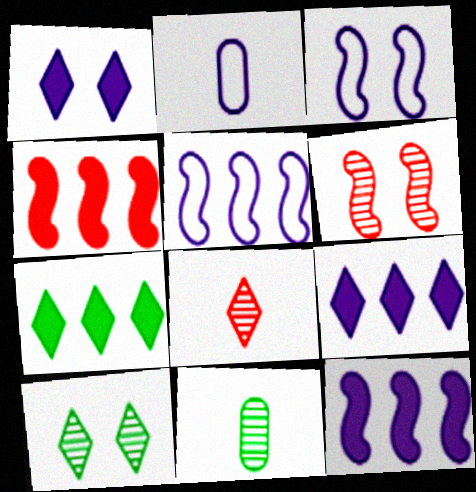[[2, 4, 10], 
[2, 6, 7]]